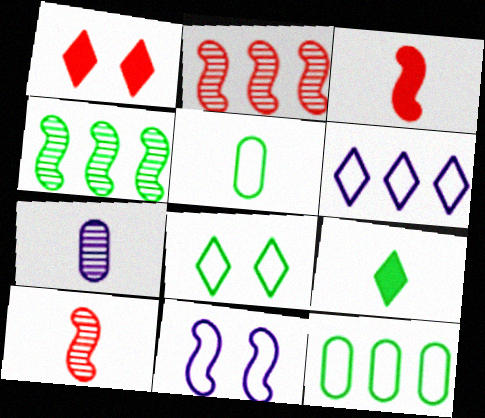[[3, 4, 11]]